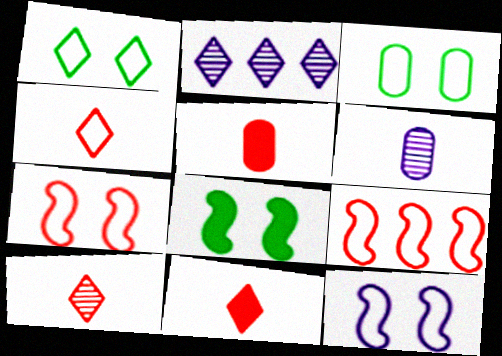[[1, 2, 11], 
[4, 10, 11]]